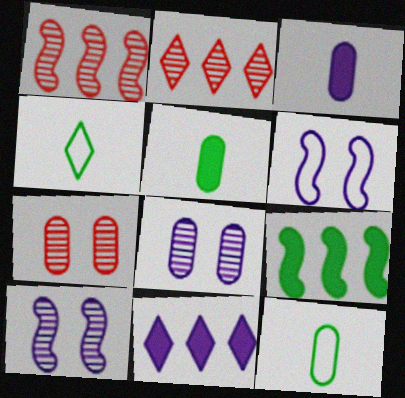[[2, 5, 6]]